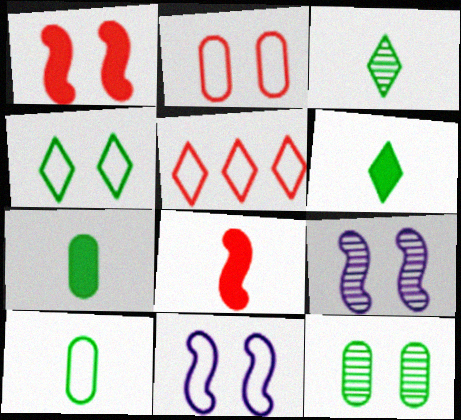[[2, 4, 11], 
[5, 7, 9], 
[5, 10, 11]]